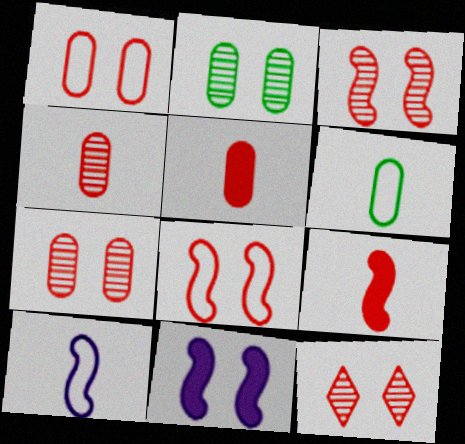[[3, 7, 12]]